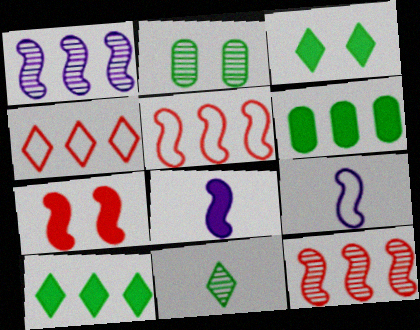[[1, 4, 6], 
[2, 4, 8]]